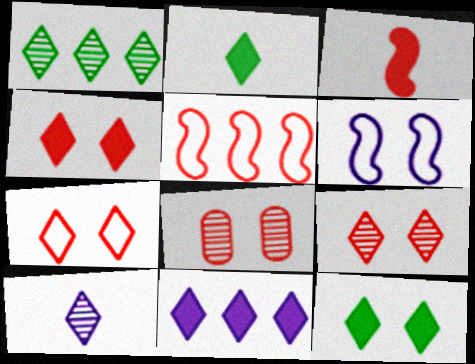[[1, 9, 10], 
[2, 4, 11], 
[4, 7, 9], 
[6, 8, 12]]